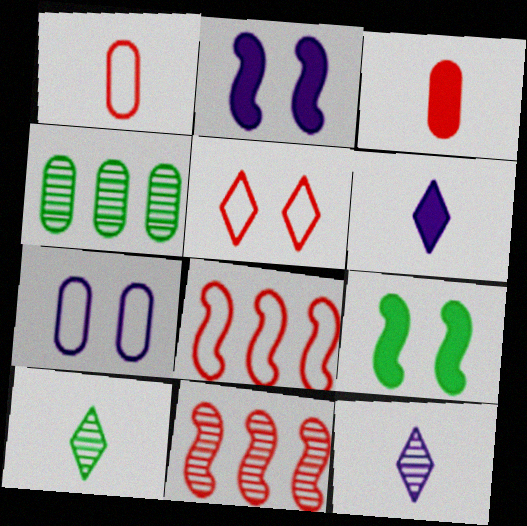[[1, 5, 8], 
[3, 4, 7], 
[3, 5, 11]]